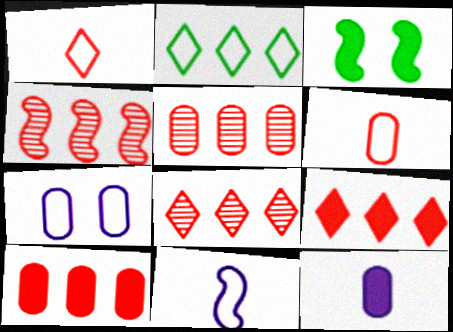[[3, 4, 11], 
[3, 9, 12], 
[4, 5, 8]]